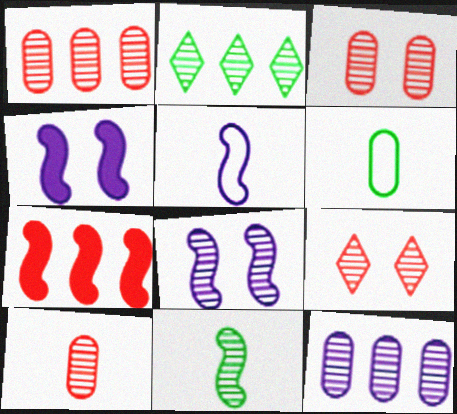[[1, 3, 10], 
[2, 8, 10], 
[9, 11, 12]]